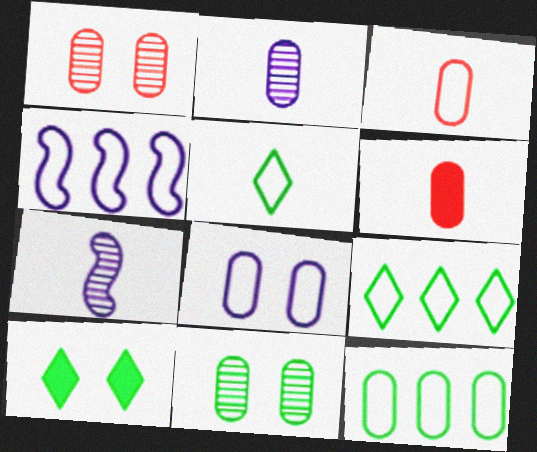[[3, 8, 12], 
[5, 6, 7]]